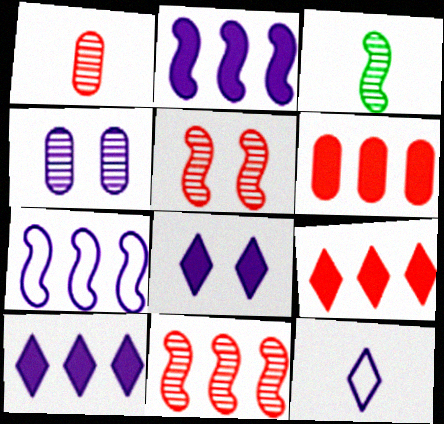[[2, 4, 12]]